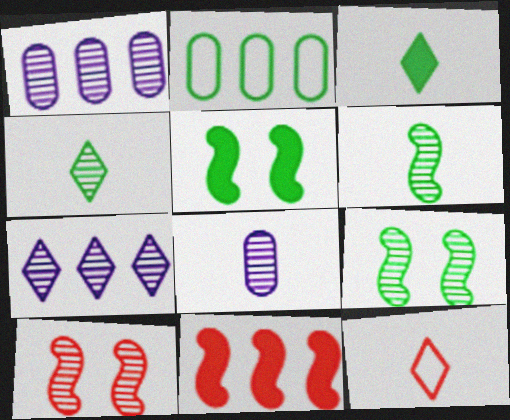[[1, 4, 10], 
[1, 5, 12], 
[2, 3, 9], 
[2, 4, 5], 
[2, 7, 11]]